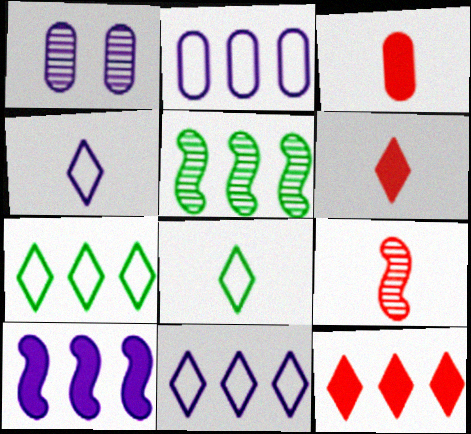[[1, 4, 10], 
[2, 5, 12]]